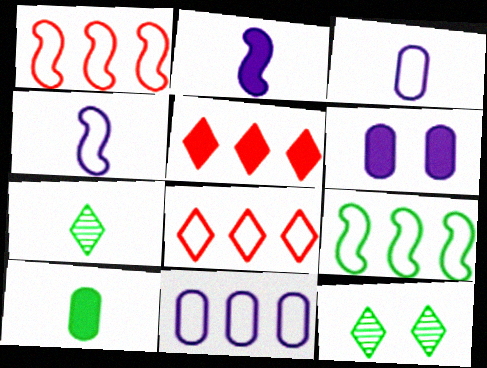[[1, 6, 7], 
[8, 9, 11], 
[9, 10, 12]]